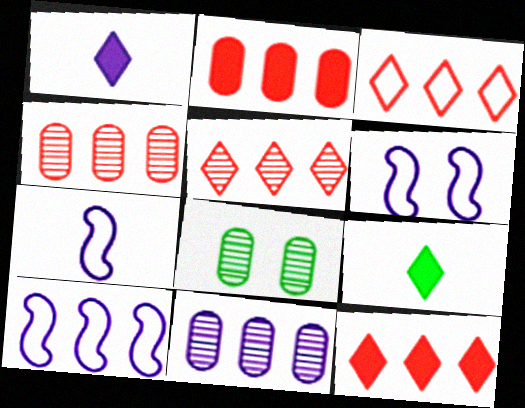[[1, 6, 11], 
[3, 5, 12], 
[4, 6, 9], 
[6, 7, 10], 
[7, 8, 12]]